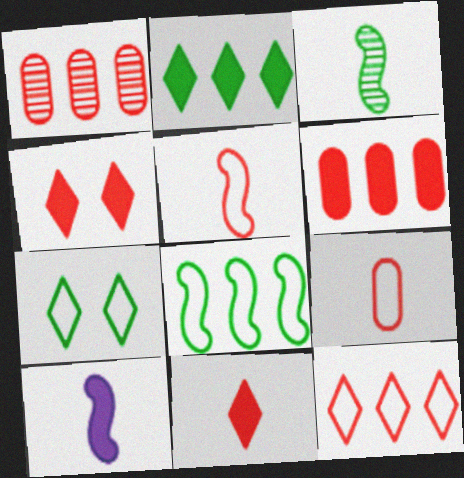[[1, 4, 5], 
[1, 7, 10], 
[3, 5, 10]]